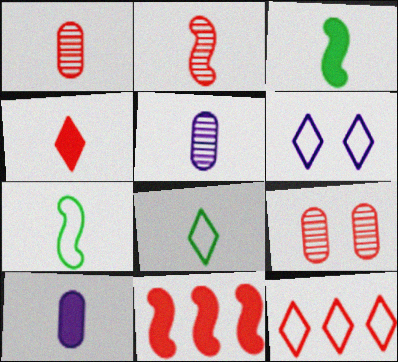[[2, 8, 10], 
[3, 4, 10], 
[4, 5, 7], 
[6, 8, 12]]